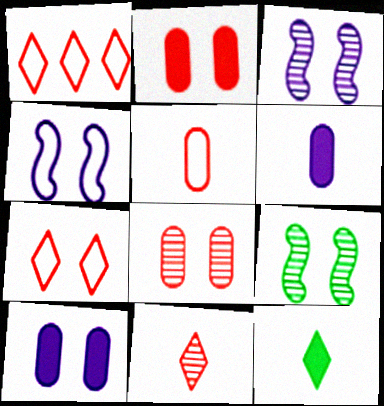[[1, 6, 9], 
[7, 9, 10]]